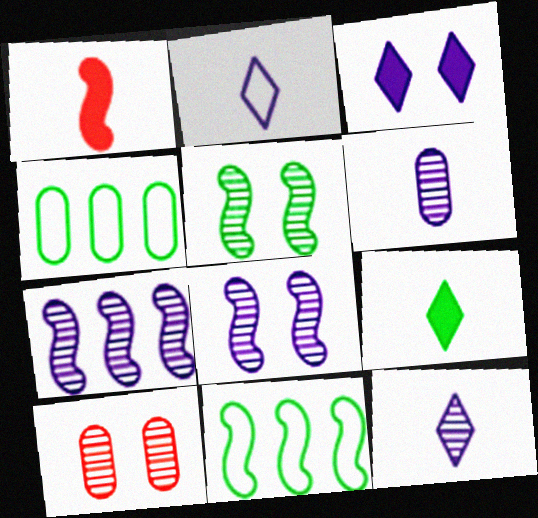[[1, 8, 11], 
[4, 5, 9]]